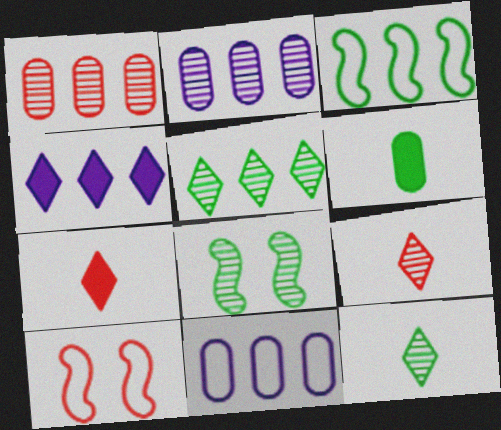[[1, 3, 4], 
[1, 7, 10], 
[2, 8, 9], 
[7, 8, 11]]